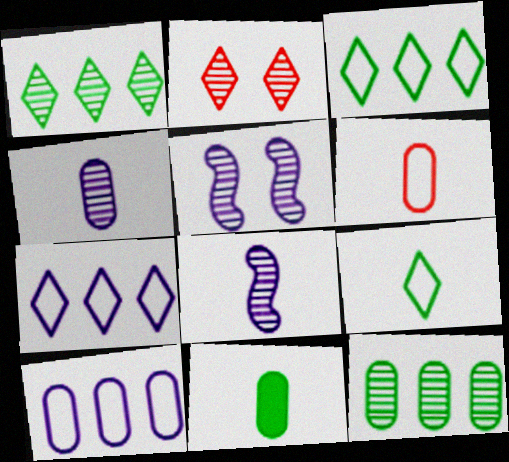[[2, 8, 12], 
[4, 6, 11]]